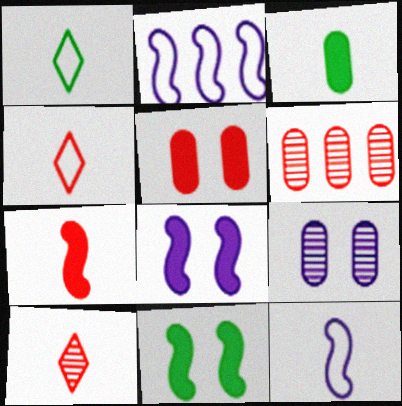[[1, 6, 8], 
[3, 10, 12]]